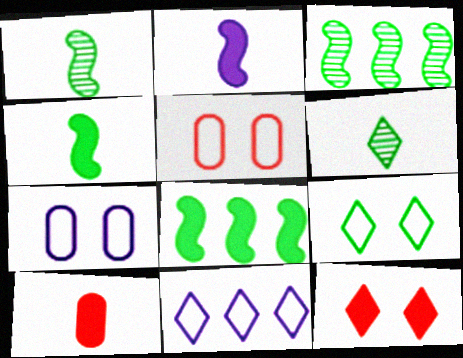[[6, 11, 12]]